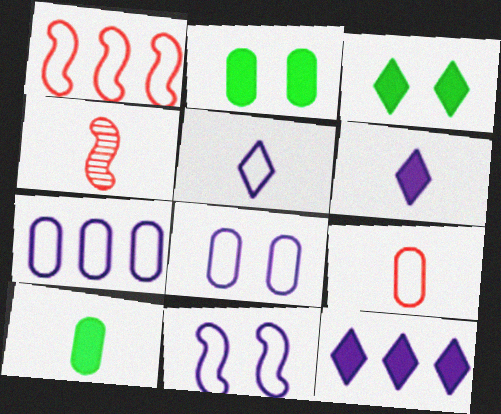[[3, 4, 7], 
[4, 5, 10], 
[5, 7, 11]]